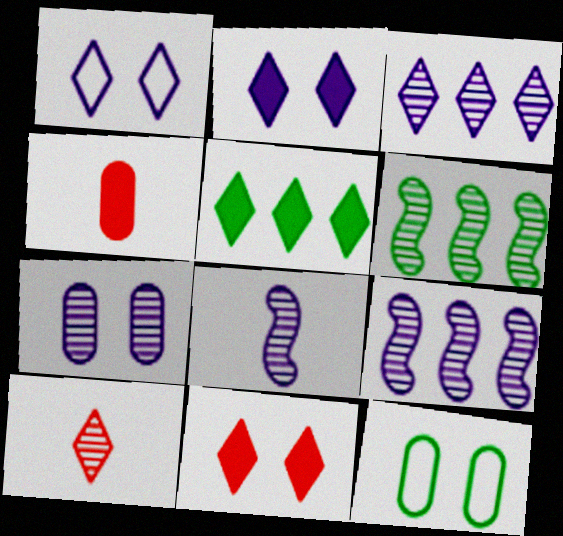[[1, 4, 6], 
[1, 5, 10], 
[3, 7, 8], 
[6, 7, 10]]